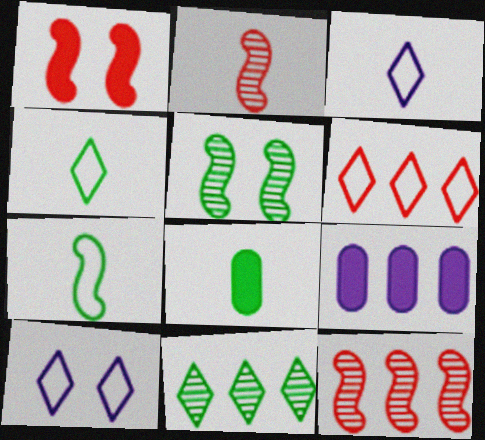[[2, 3, 8], 
[4, 6, 10], 
[8, 10, 12]]